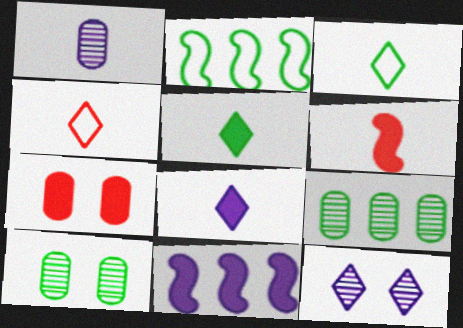[[1, 3, 6], 
[2, 5, 10], 
[4, 10, 11], 
[5, 7, 11]]